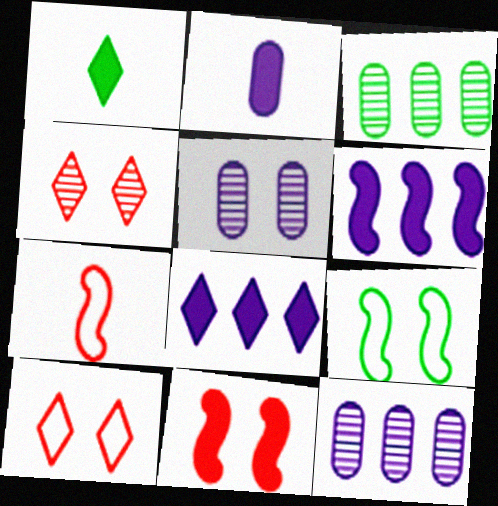[[1, 3, 9]]